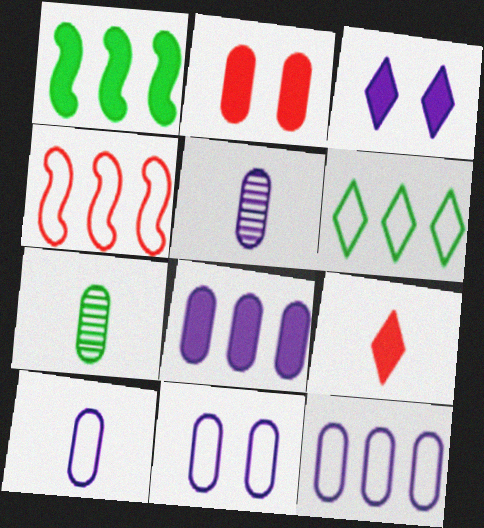[[2, 7, 12], 
[3, 4, 7], 
[4, 6, 12], 
[5, 8, 11], 
[10, 11, 12]]